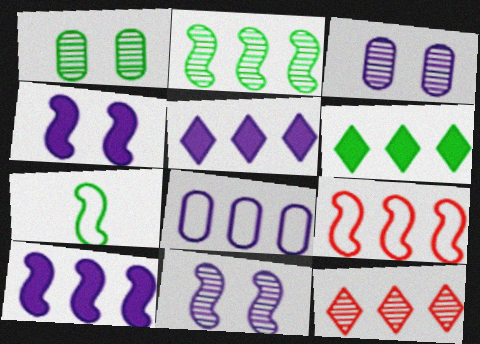[[1, 6, 7], 
[2, 9, 10]]